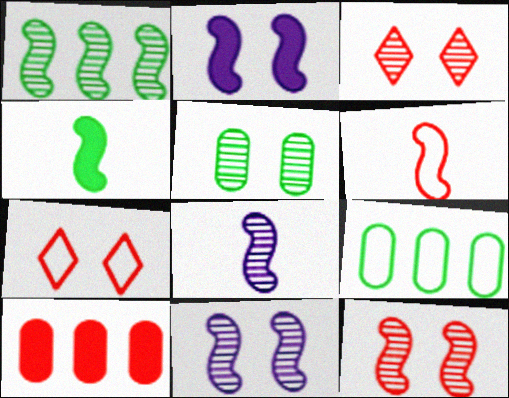[[1, 2, 6], 
[1, 8, 12], 
[2, 5, 7], 
[3, 5, 11], 
[3, 6, 10], 
[4, 6, 8]]